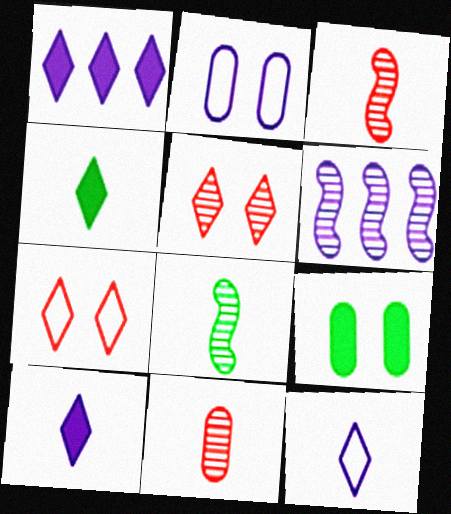[[2, 6, 10]]